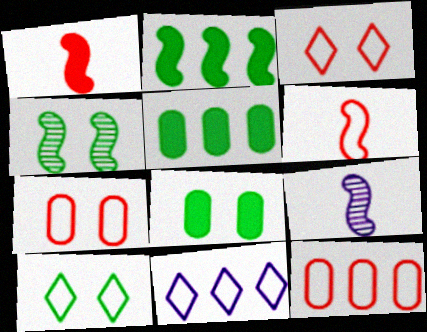[[3, 5, 9], 
[3, 6, 12], 
[4, 8, 10]]